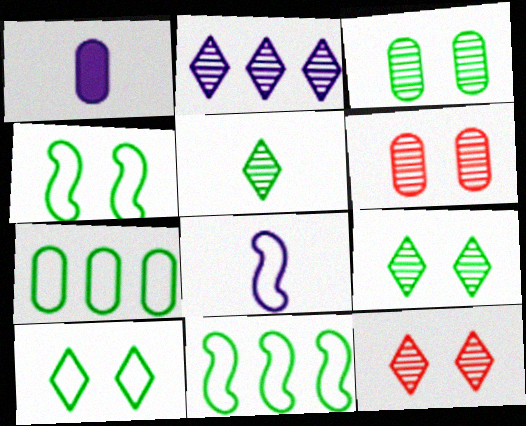[[1, 6, 7], 
[1, 11, 12], 
[2, 5, 12]]